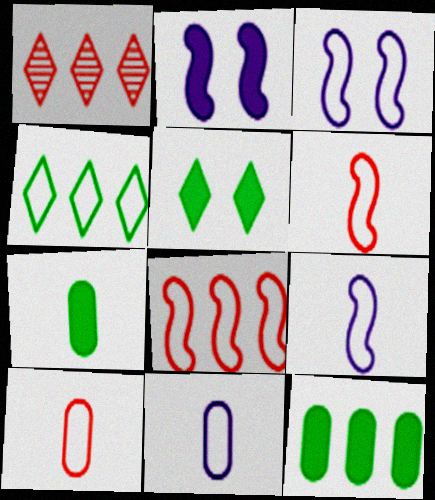[[1, 3, 7], 
[3, 4, 10]]